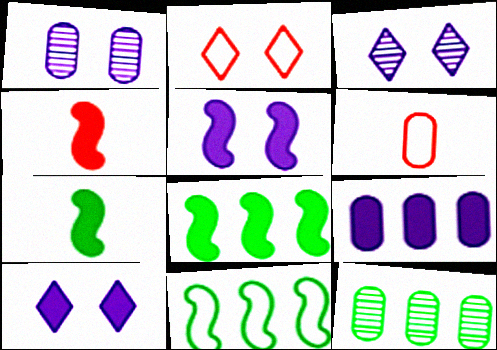[[3, 6, 8], 
[4, 5, 8]]